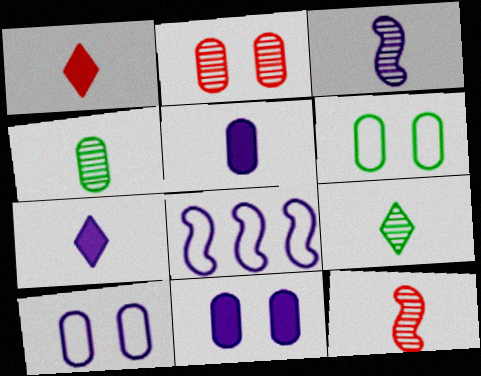[[2, 6, 11]]